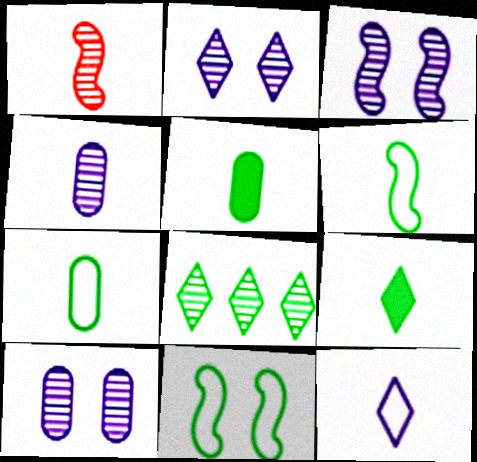[[1, 5, 12], 
[1, 8, 10], 
[2, 3, 10], 
[5, 8, 11]]